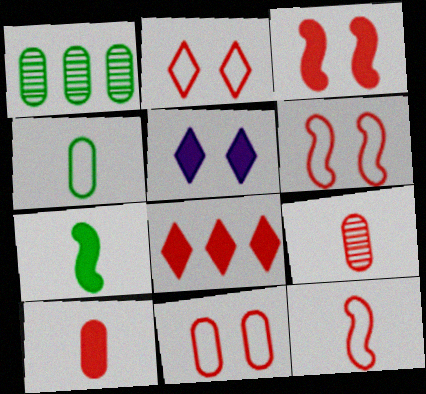[[1, 5, 12], 
[2, 6, 11], 
[3, 8, 10], 
[6, 8, 9]]